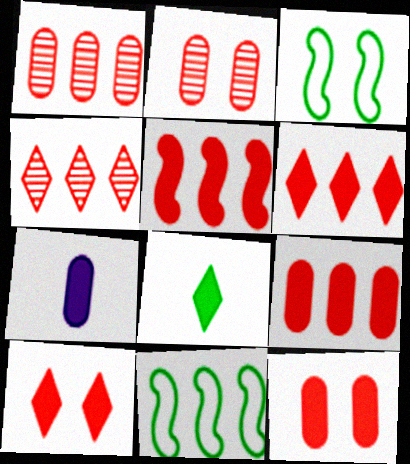[[3, 4, 7], 
[5, 6, 9]]